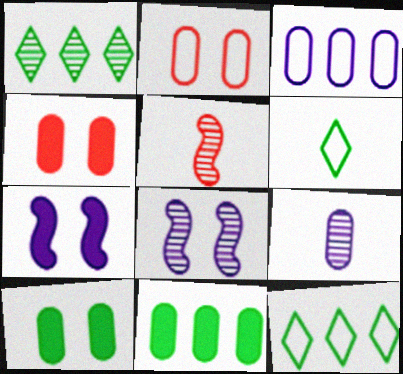[[2, 9, 11]]